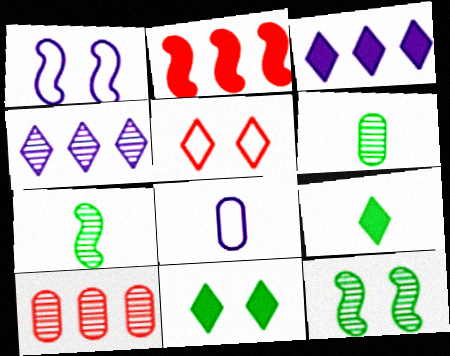[[1, 2, 7], 
[1, 9, 10], 
[4, 5, 9]]